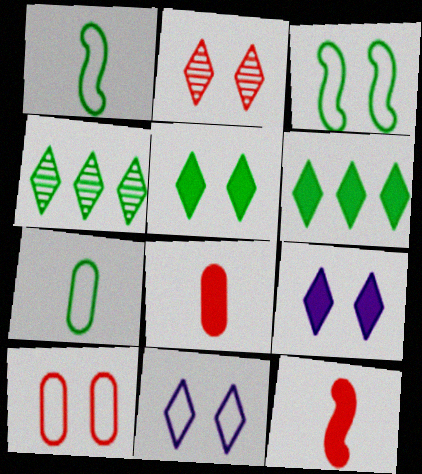[[2, 5, 11], 
[3, 10, 11]]